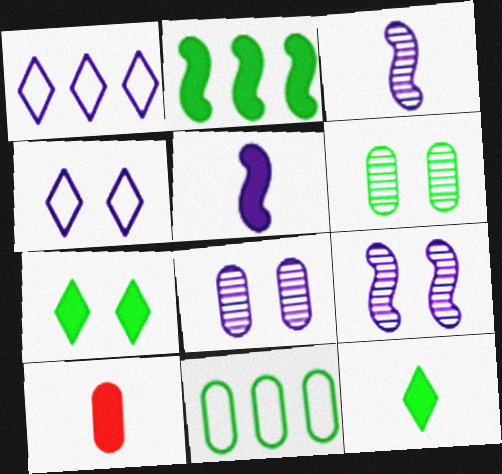[[1, 5, 8], 
[5, 10, 12], 
[8, 10, 11]]